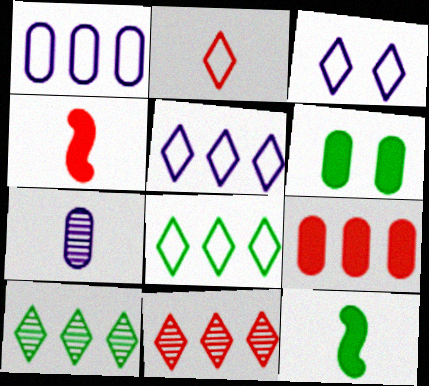[[2, 3, 8], 
[2, 7, 12]]